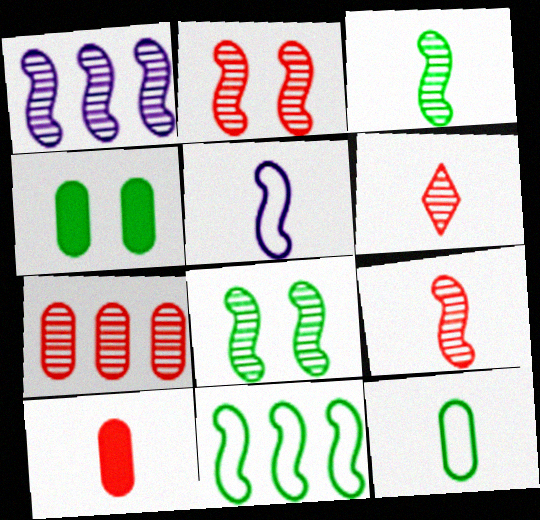[[1, 2, 3], 
[1, 8, 9], 
[2, 6, 7]]